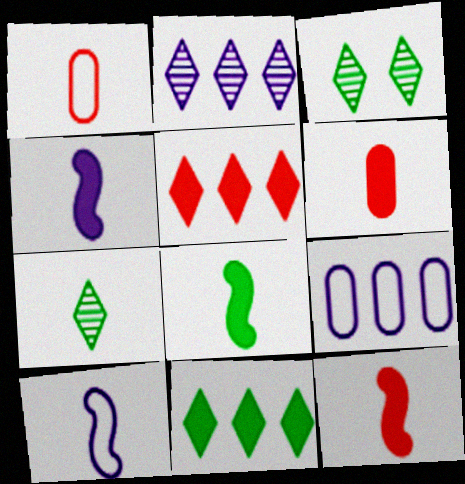[[1, 4, 7], 
[3, 9, 12], 
[4, 8, 12], 
[6, 7, 10]]